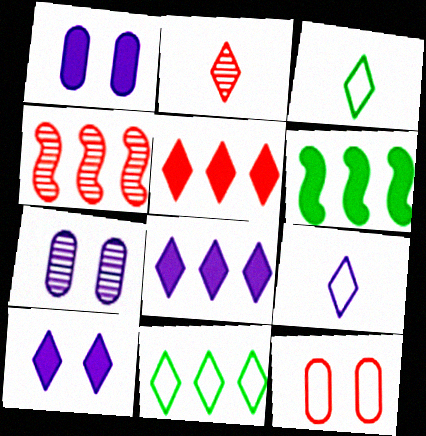[[1, 3, 4], 
[2, 10, 11]]